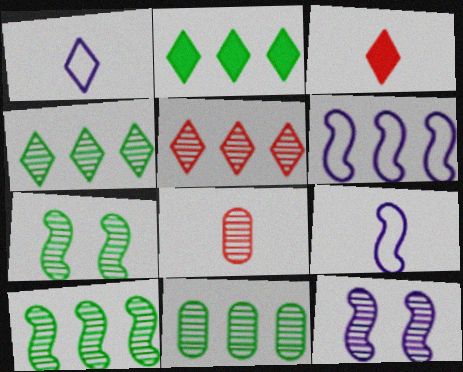[[4, 8, 12], 
[4, 10, 11]]